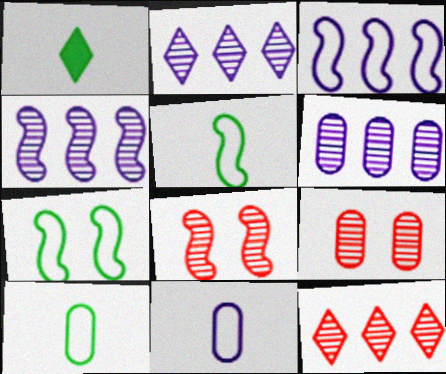[[1, 3, 9], 
[2, 4, 6]]